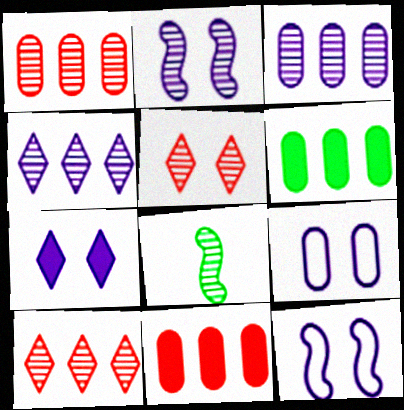[[2, 7, 9], 
[3, 5, 8]]